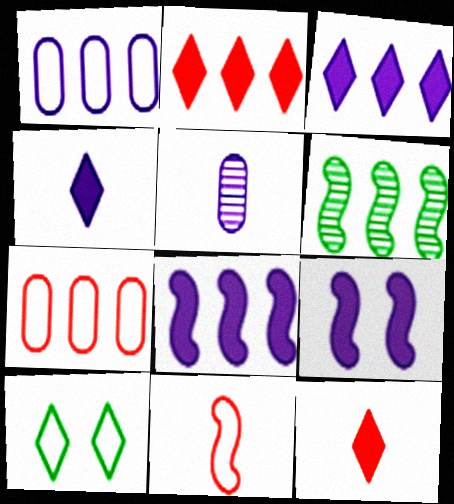[[1, 2, 6], 
[1, 10, 11], 
[3, 6, 7], 
[6, 9, 11]]